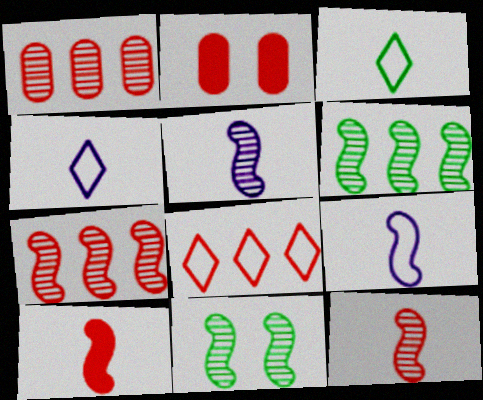[[2, 4, 6], 
[2, 8, 12], 
[5, 7, 11]]